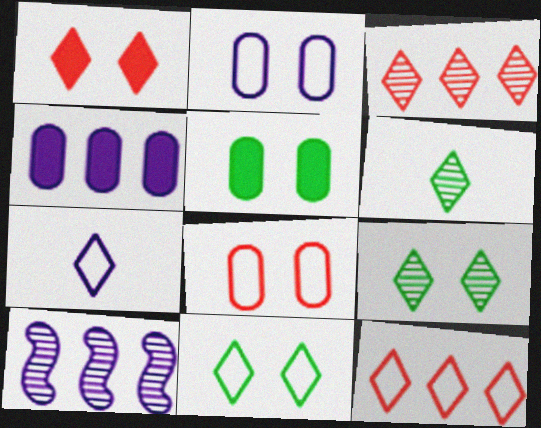[[7, 11, 12]]